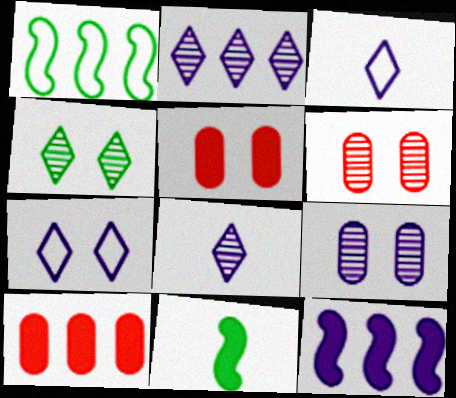[[1, 2, 10], 
[1, 5, 8], 
[3, 9, 12]]